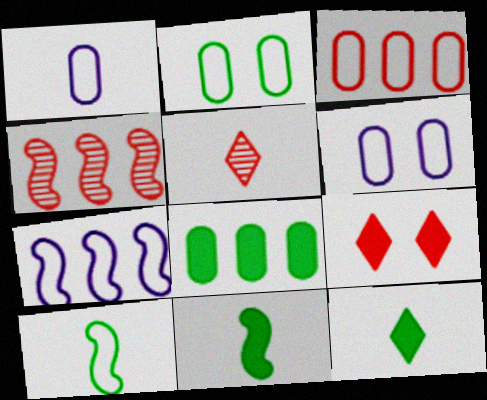[[1, 2, 3], 
[1, 5, 11], 
[4, 6, 12]]